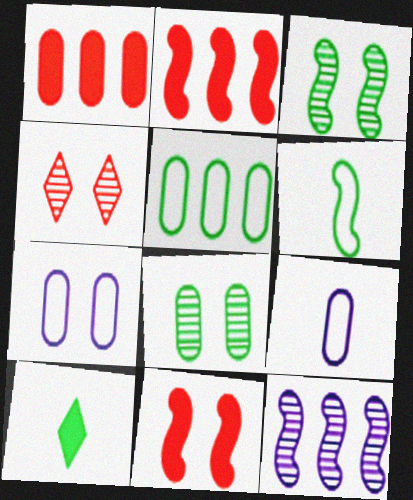[[1, 8, 9], 
[3, 5, 10], 
[6, 11, 12]]